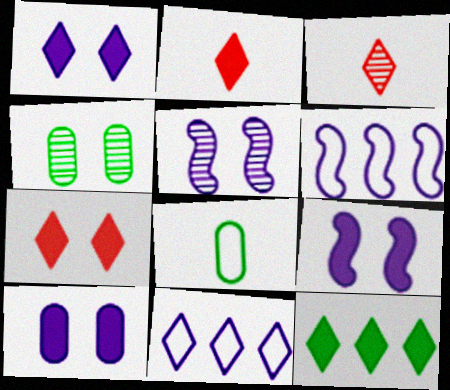[[1, 2, 12], 
[1, 9, 10], 
[2, 4, 6]]